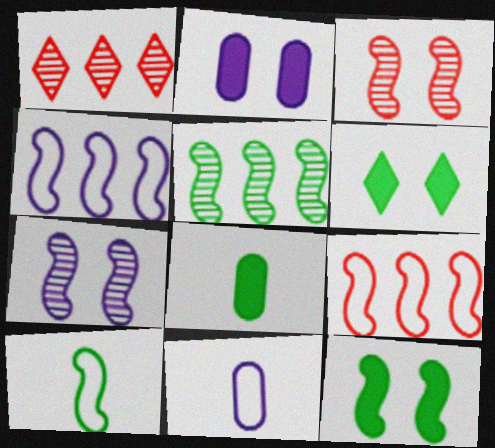[[1, 2, 10], 
[1, 11, 12], 
[5, 10, 12]]